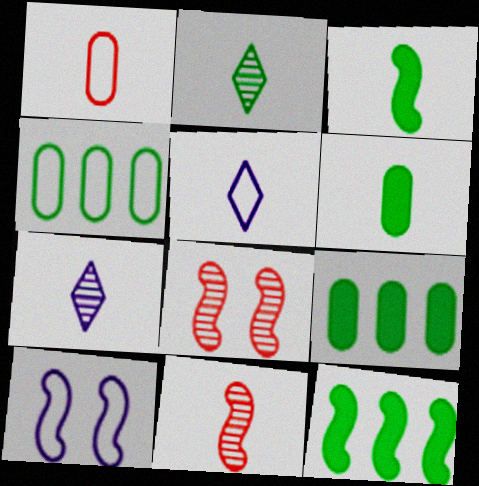[[1, 3, 7], 
[5, 6, 11], 
[5, 8, 9], 
[10, 11, 12]]